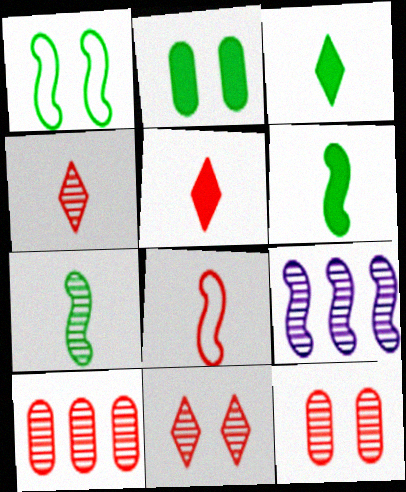[]